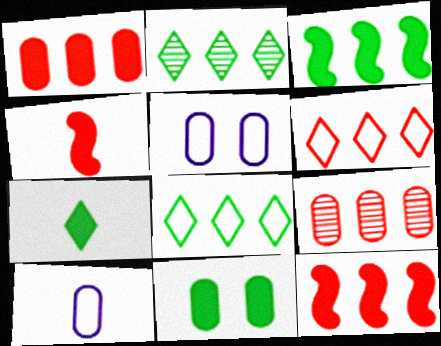[[2, 4, 5], 
[3, 7, 11], 
[6, 9, 12], 
[9, 10, 11]]